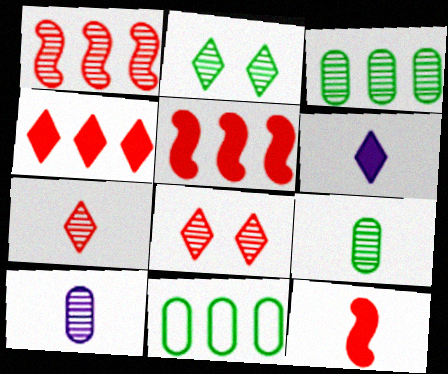[[1, 2, 10]]